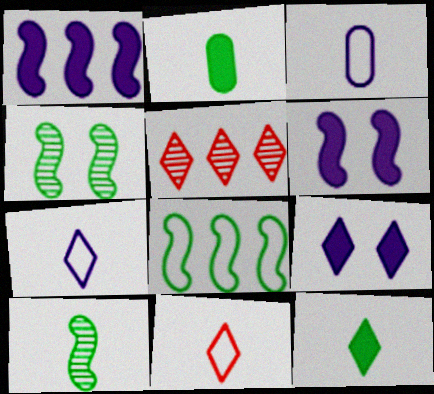[]